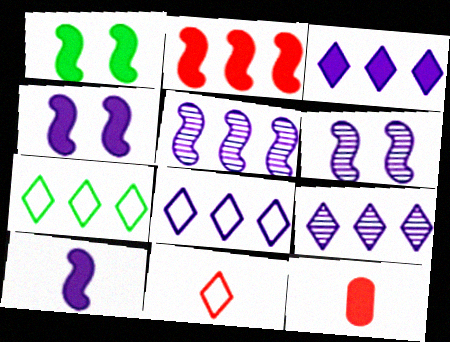[[1, 2, 10], 
[1, 3, 12], 
[3, 8, 9], 
[6, 7, 12]]